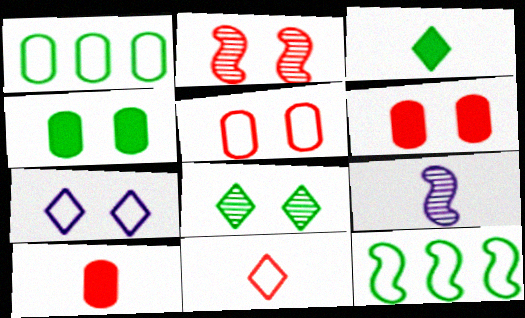[[2, 4, 7]]